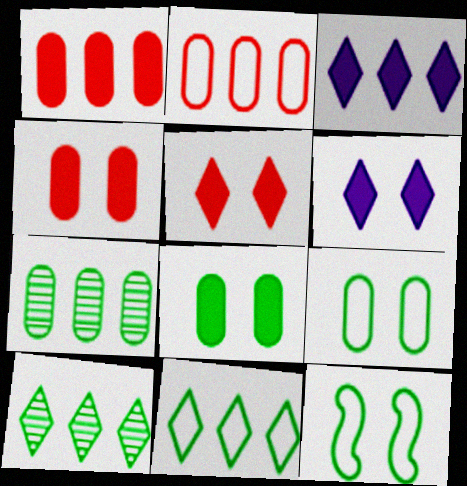[]